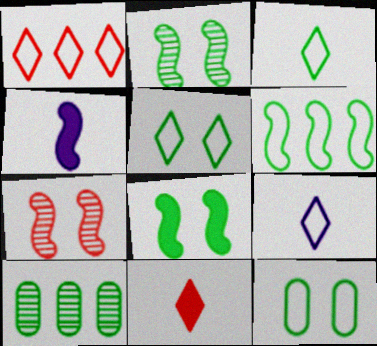[[1, 5, 9], 
[3, 6, 12], 
[3, 8, 10], 
[4, 6, 7]]